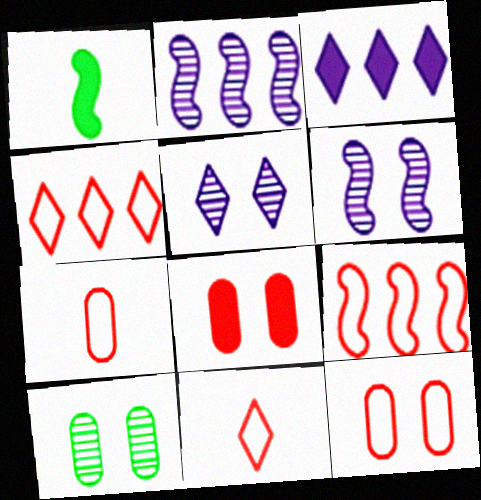[[1, 3, 8], 
[1, 6, 9], 
[9, 11, 12]]